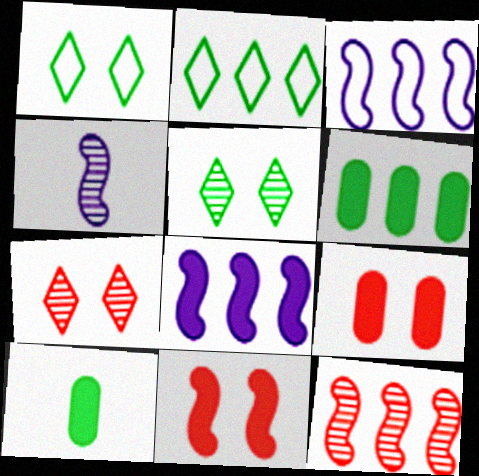[[2, 4, 9], 
[3, 7, 10]]